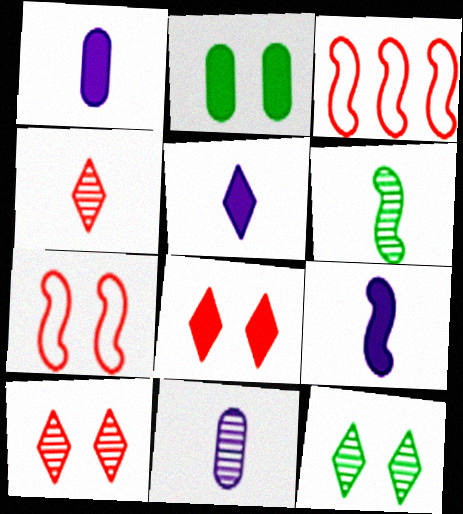[[1, 3, 12], 
[1, 5, 9], 
[4, 6, 11]]